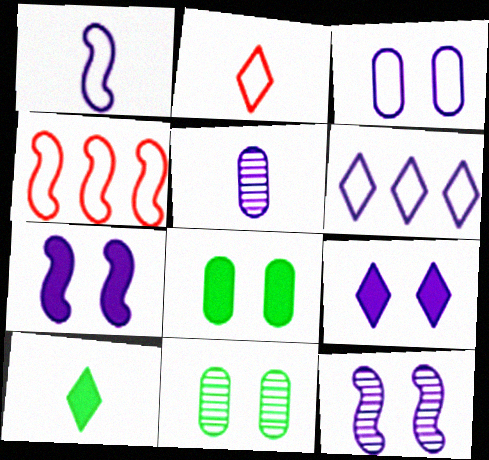[[1, 3, 6], 
[3, 9, 12], 
[5, 6, 7]]